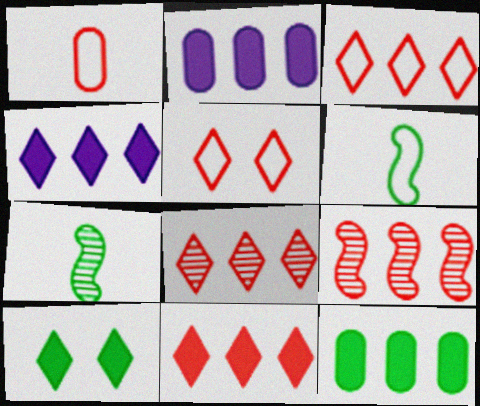[[2, 5, 7], 
[3, 8, 11]]